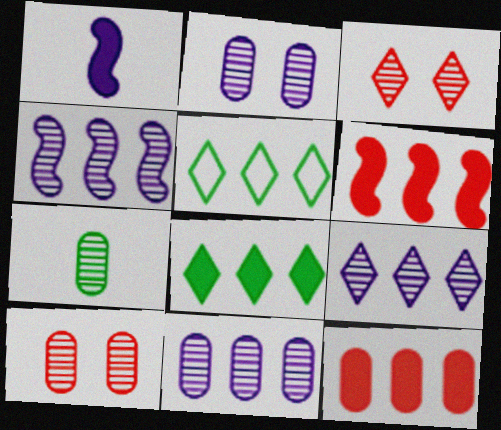[[1, 5, 10], 
[3, 4, 7], 
[4, 5, 12], 
[4, 9, 11], 
[5, 6, 11], 
[7, 10, 11]]